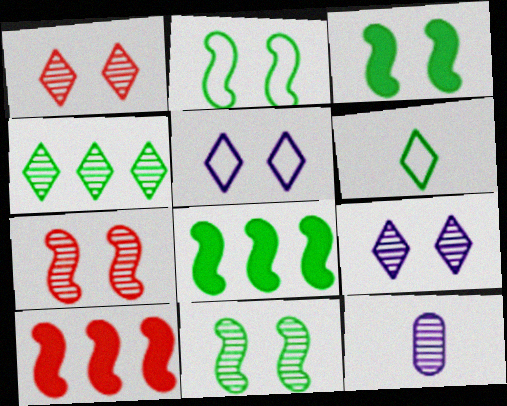[[2, 3, 11], 
[4, 7, 12]]